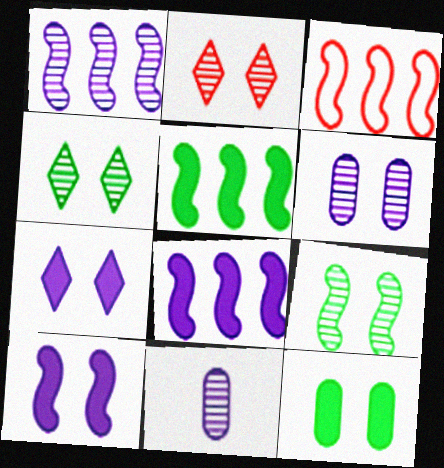[[1, 3, 5], 
[2, 6, 9]]